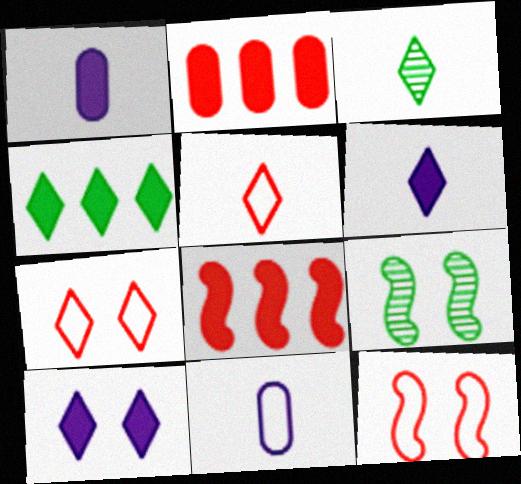[[3, 5, 6]]